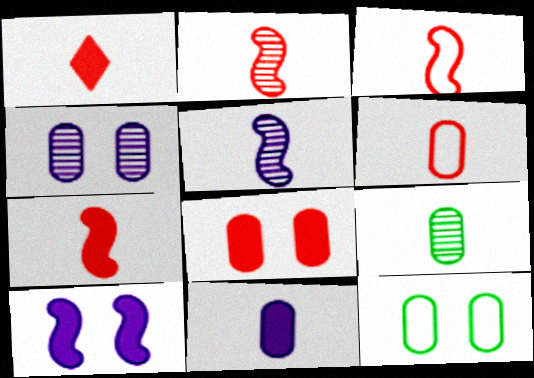[[1, 2, 6], 
[2, 3, 7], 
[4, 8, 12], 
[6, 9, 11]]